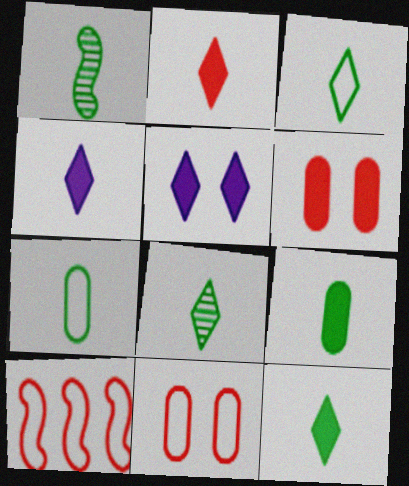[[1, 3, 9], 
[1, 7, 12], 
[2, 4, 12], 
[3, 8, 12]]